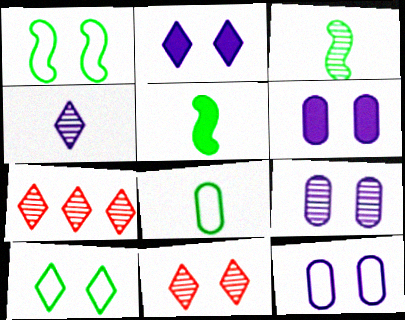[[1, 6, 11], 
[2, 10, 11], 
[3, 7, 9], 
[5, 7, 12], 
[6, 9, 12]]